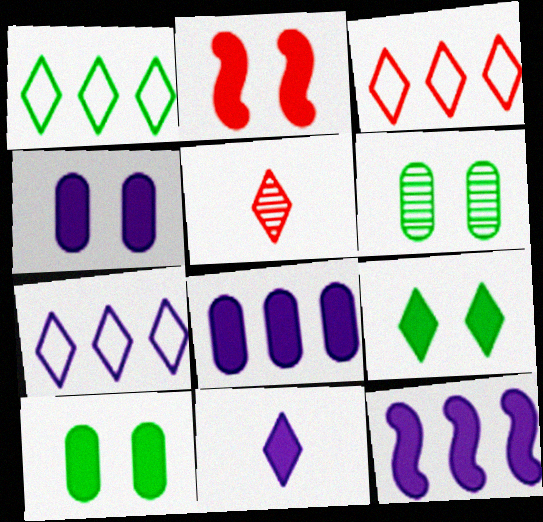[[1, 3, 7], 
[2, 4, 9], 
[4, 11, 12], 
[5, 7, 9]]